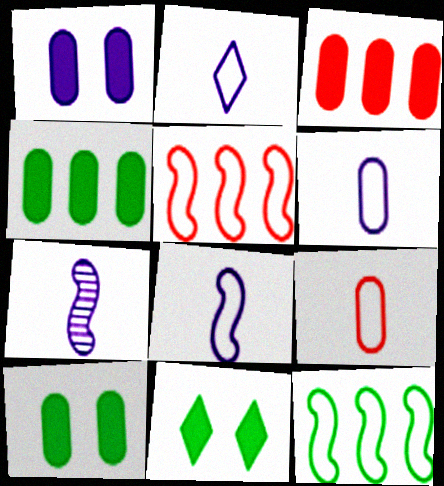[[2, 6, 8]]